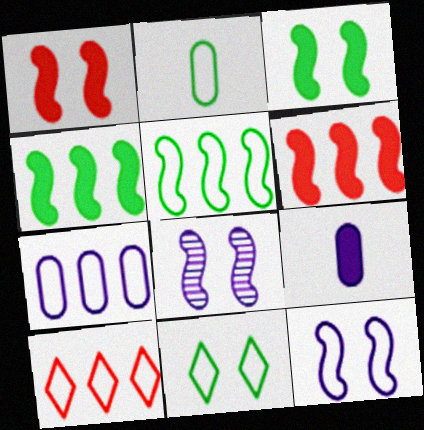[[2, 5, 11], 
[2, 10, 12], 
[5, 7, 10]]